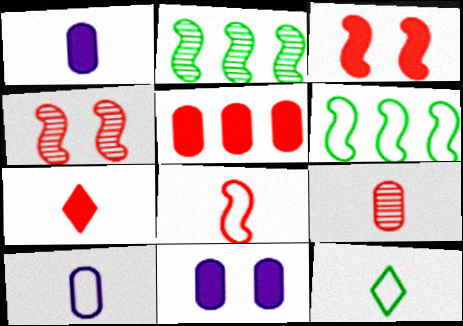[[3, 5, 7], 
[7, 8, 9], 
[8, 10, 12]]